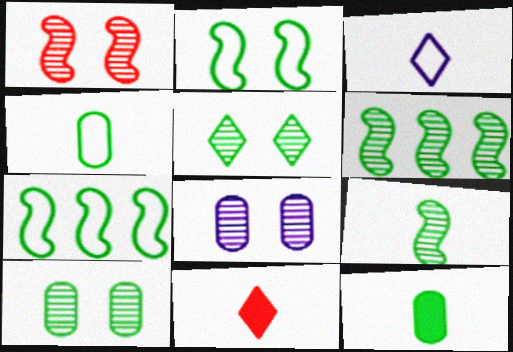[[1, 5, 8], 
[5, 7, 12], 
[7, 8, 11]]